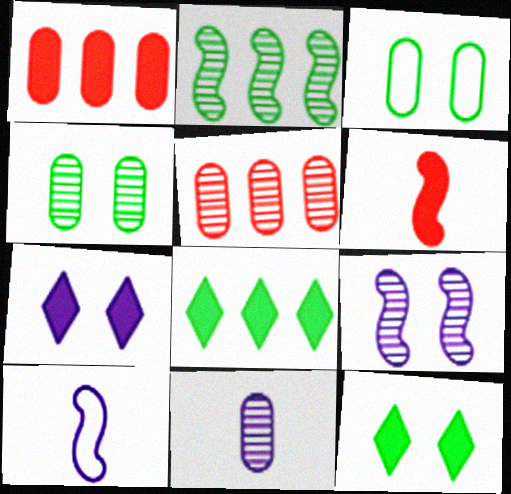[[1, 3, 11], 
[4, 5, 11], 
[5, 10, 12]]